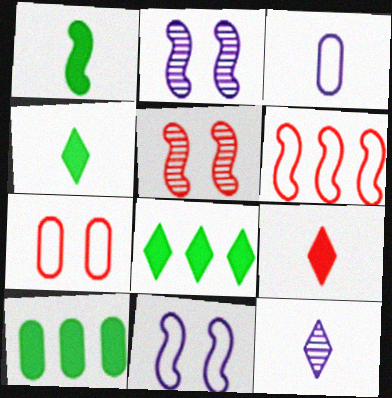[[1, 2, 6], 
[3, 5, 8]]